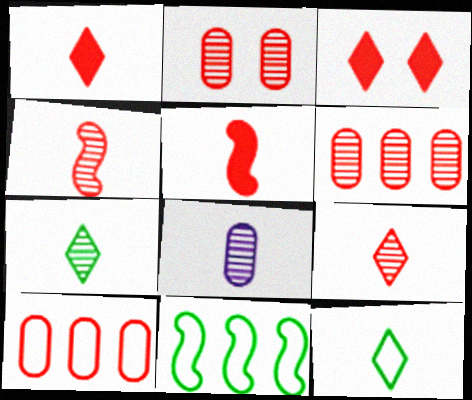[[3, 4, 10], 
[3, 8, 11], 
[4, 7, 8], 
[5, 8, 12]]